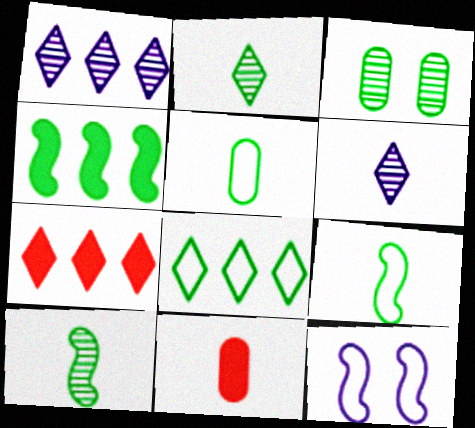[[1, 7, 8], 
[6, 9, 11]]